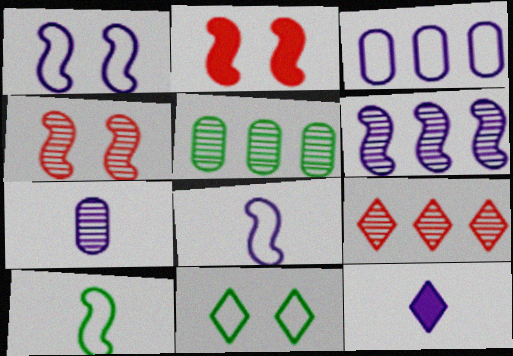[[2, 6, 10], 
[5, 6, 9], 
[7, 8, 12], 
[9, 11, 12]]